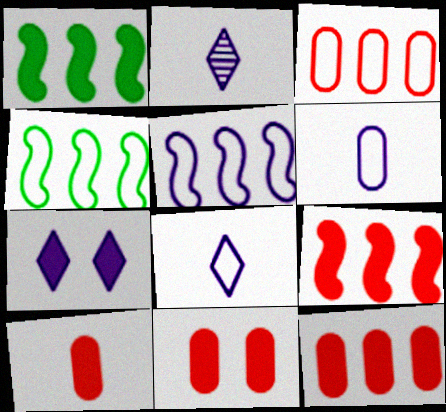[[1, 7, 10], 
[2, 4, 11], 
[10, 11, 12]]